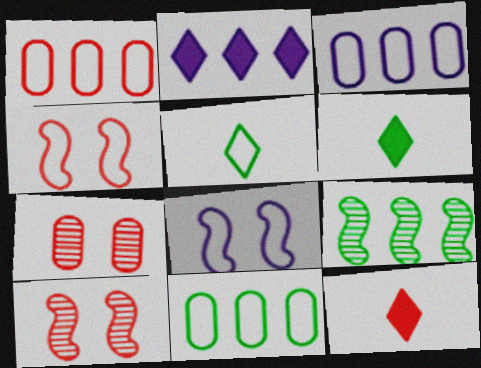[[1, 2, 9], 
[1, 3, 11], 
[1, 5, 8], 
[1, 10, 12], 
[3, 4, 5], 
[3, 6, 10]]